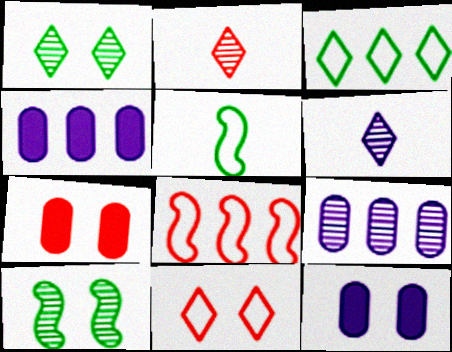[[2, 7, 8], 
[2, 9, 10], 
[10, 11, 12]]